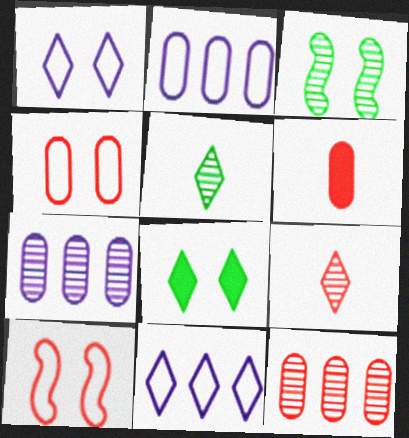[[3, 6, 11], 
[3, 7, 9], 
[4, 6, 12], 
[8, 9, 11]]